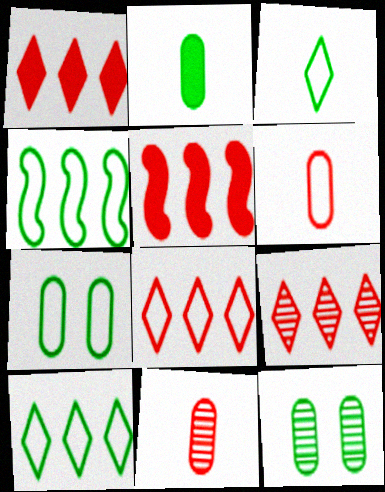[[1, 8, 9], 
[3, 4, 7]]